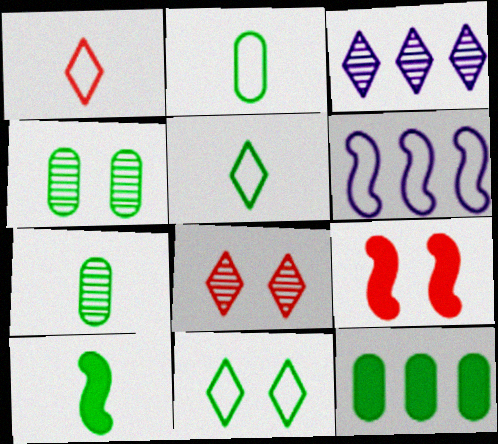[[2, 3, 9], 
[2, 4, 12], 
[5, 7, 10]]